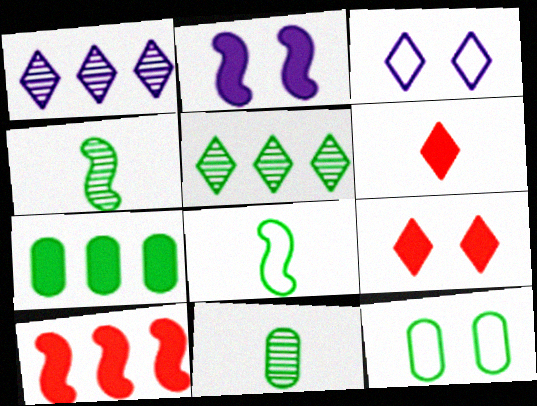[[2, 6, 7], 
[3, 5, 6], 
[3, 10, 11], 
[7, 11, 12]]